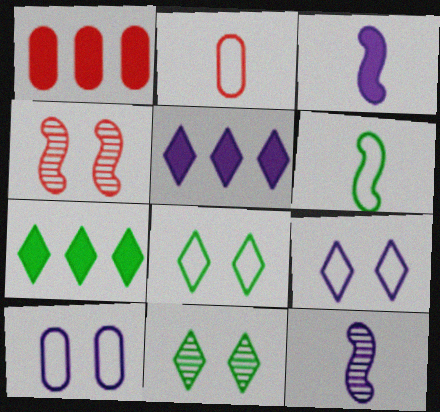[[1, 8, 12], 
[5, 10, 12]]